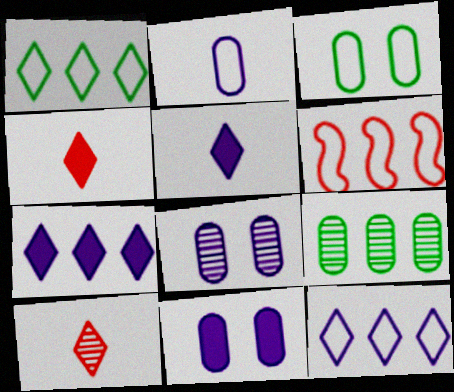[[6, 7, 9]]